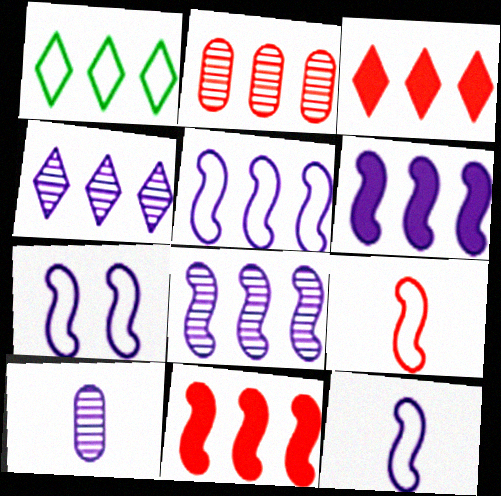[[1, 2, 6], 
[1, 3, 4], 
[5, 6, 8], 
[5, 7, 12]]